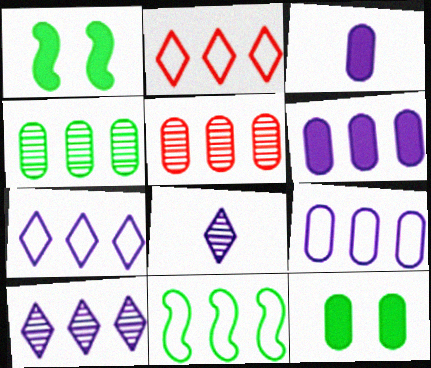[[2, 9, 11]]